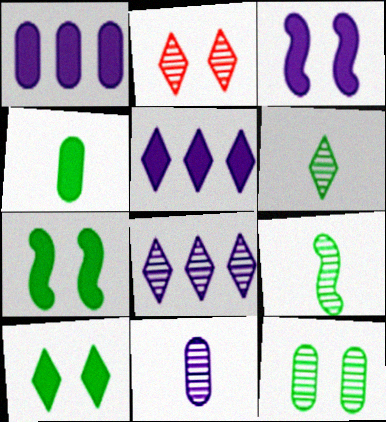[[2, 6, 8]]